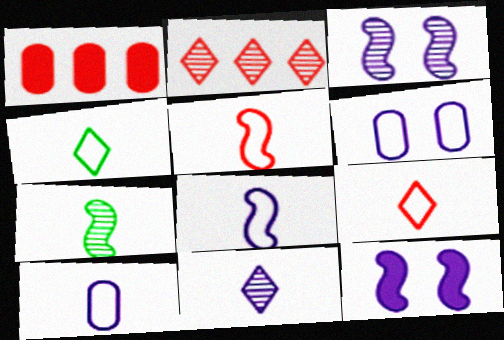[[1, 3, 4], 
[4, 5, 10]]